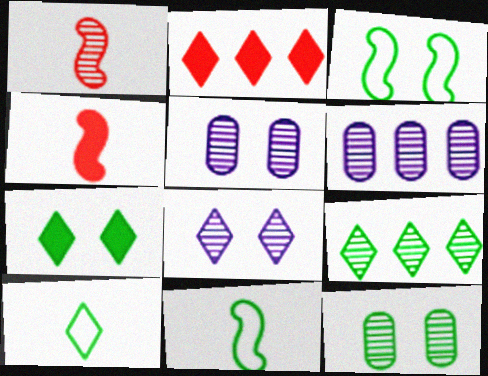[[1, 5, 9], 
[2, 5, 11], 
[2, 8, 10], 
[3, 7, 12], 
[7, 9, 10]]